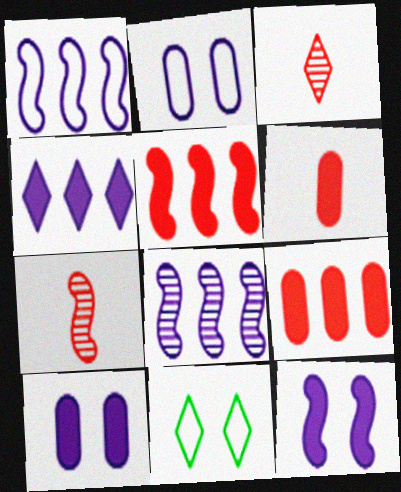[[3, 4, 11], 
[6, 8, 11]]